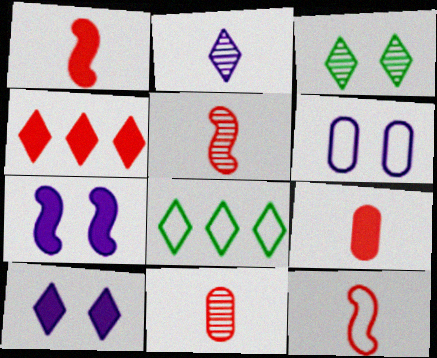[[1, 5, 12], 
[6, 8, 12], 
[7, 8, 11]]